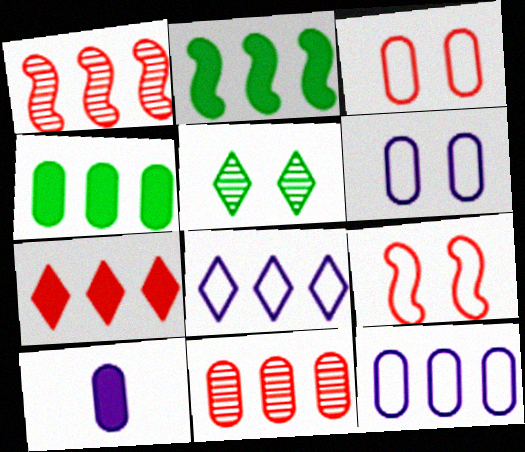[[1, 4, 8], 
[2, 8, 11], 
[4, 11, 12]]